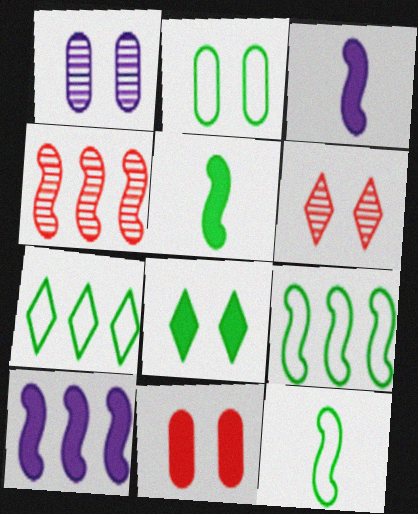[[1, 2, 11], 
[2, 7, 12], 
[4, 9, 10]]